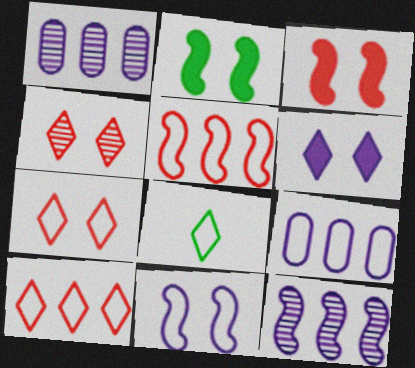[[1, 3, 8]]